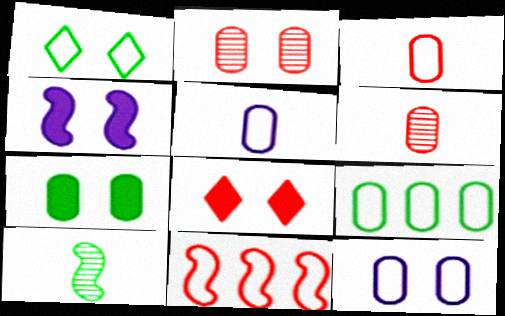[[1, 2, 4], 
[1, 5, 11], 
[2, 7, 12], 
[3, 9, 12], 
[4, 7, 8], 
[4, 10, 11], 
[6, 8, 11]]